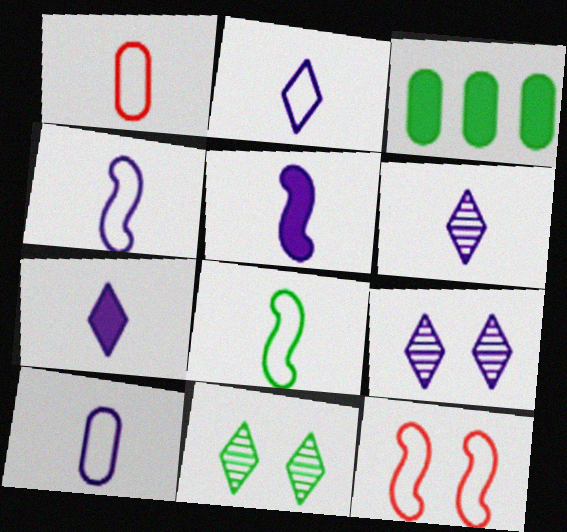[[1, 2, 8], 
[2, 4, 10], 
[2, 6, 7], 
[3, 6, 12], 
[3, 8, 11], 
[5, 6, 10]]